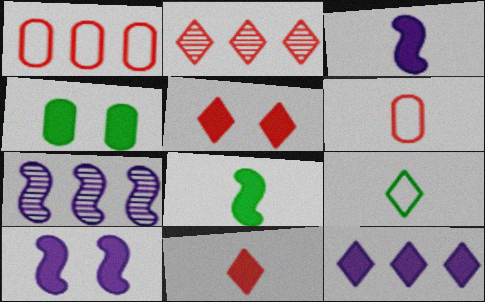[[4, 5, 10]]